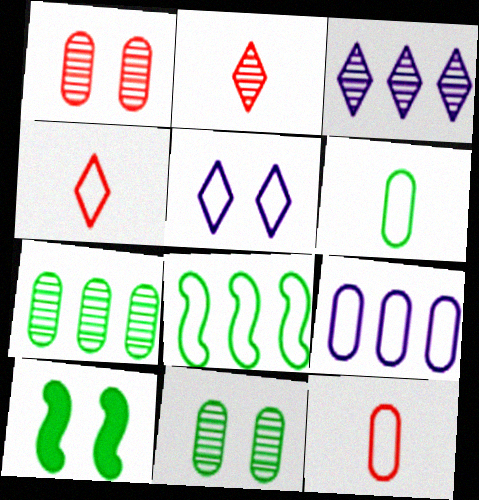[[1, 5, 10], 
[2, 9, 10], 
[3, 10, 12], 
[5, 8, 12]]